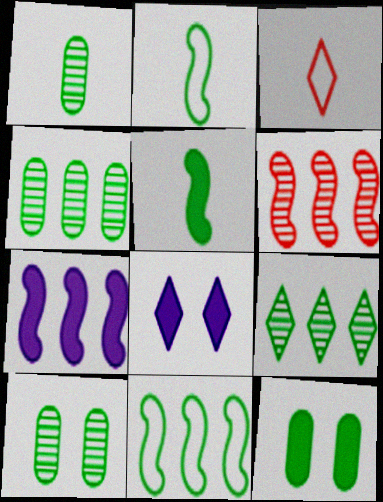[[1, 4, 10], 
[2, 9, 12], 
[3, 7, 10], 
[3, 8, 9], 
[6, 7, 11]]